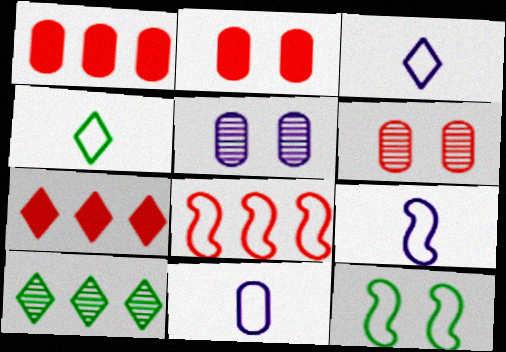[[2, 9, 10], 
[3, 9, 11], 
[8, 9, 12]]